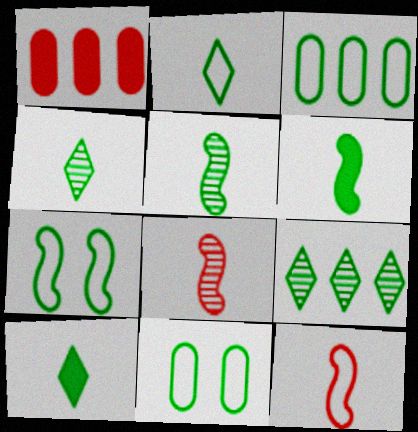[[2, 3, 7], 
[2, 4, 10], 
[6, 9, 11]]